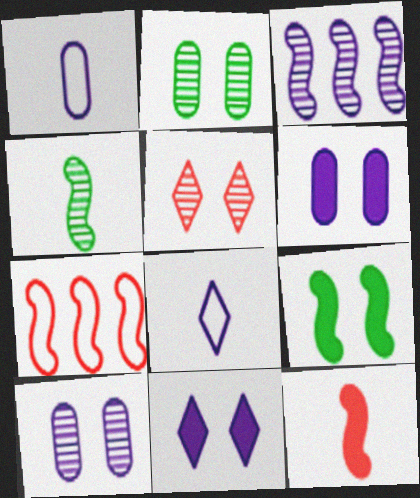[[1, 3, 11], 
[3, 6, 8]]